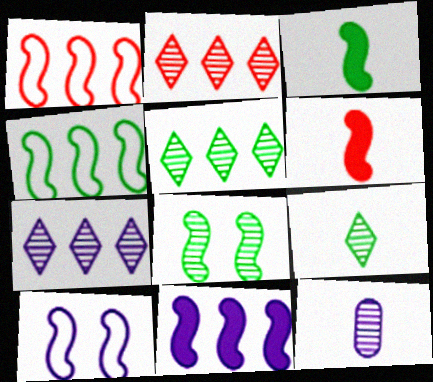[[2, 5, 7], 
[2, 8, 12], 
[3, 4, 8]]